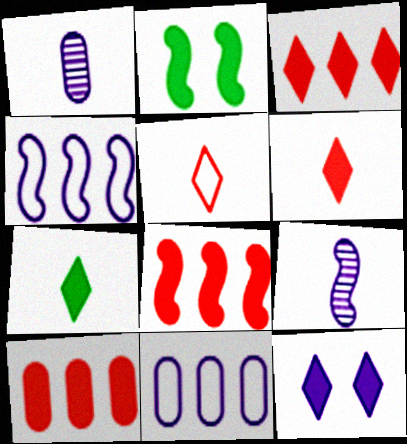[[1, 4, 12], 
[3, 7, 12], 
[3, 8, 10], 
[9, 11, 12]]